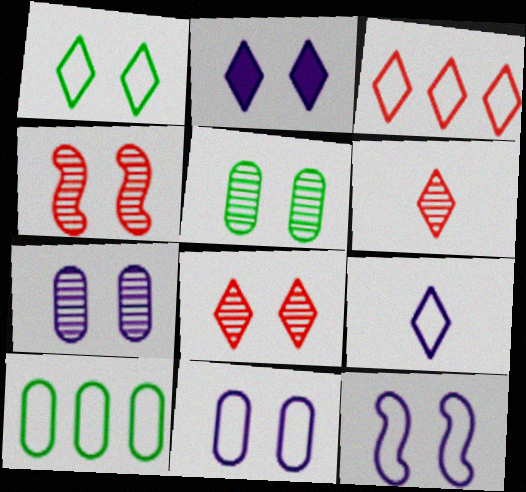[[1, 2, 8], 
[1, 3, 9], 
[2, 7, 12]]